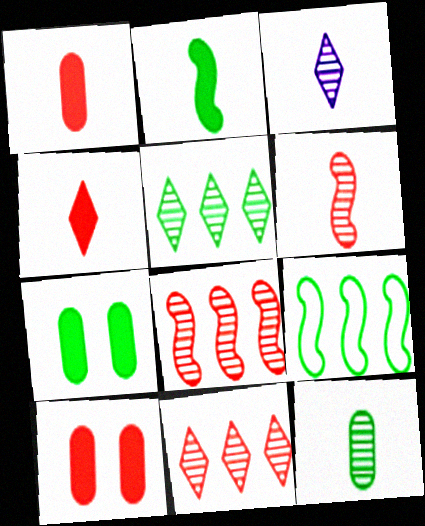[[3, 6, 12], 
[3, 9, 10]]